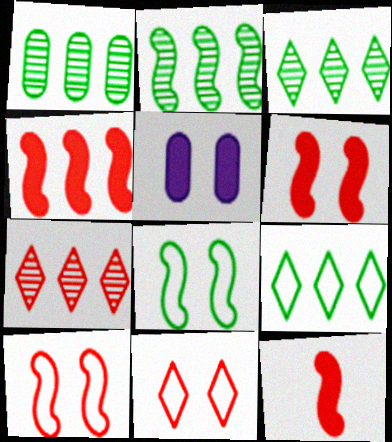[[1, 2, 3], 
[4, 6, 12]]